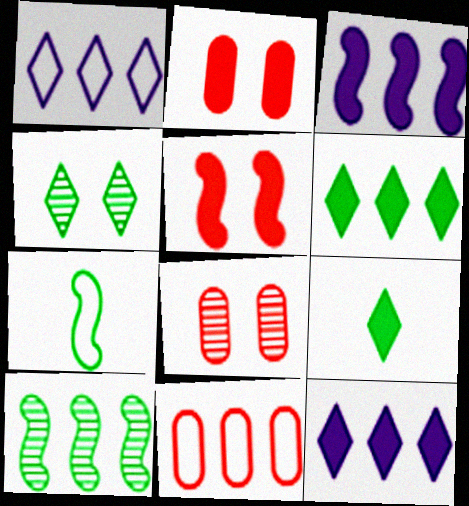[[2, 3, 9], 
[7, 8, 12], 
[10, 11, 12]]